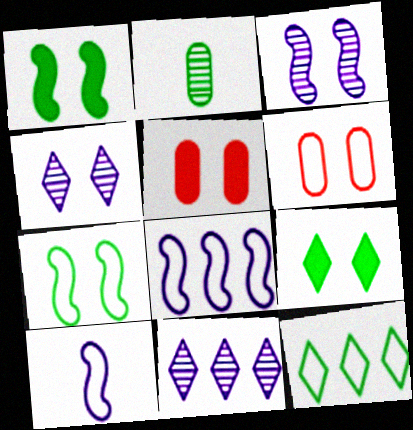[[1, 2, 12], 
[1, 4, 6], 
[3, 6, 9], 
[4, 5, 7], 
[6, 10, 12]]